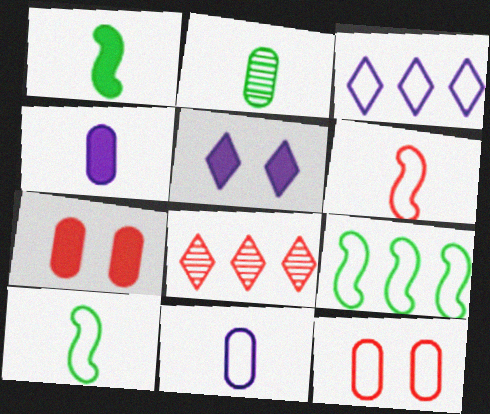[[3, 10, 12], 
[6, 7, 8]]